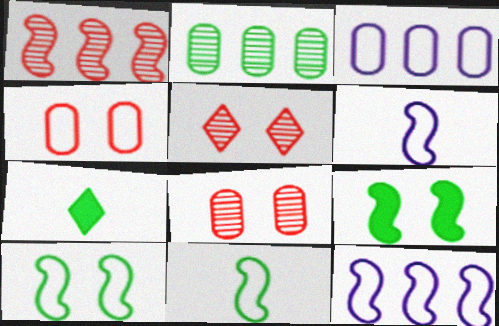[[1, 6, 9], 
[2, 7, 10], 
[7, 8, 12]]